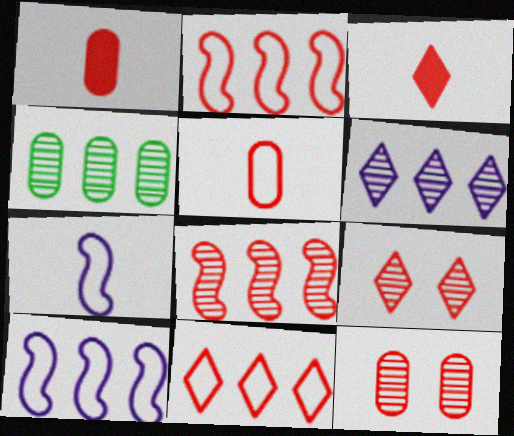[[1, 2, 9], 
[2, 3, 12], 
[3, 9, 11], 
[4, 6, 8]]